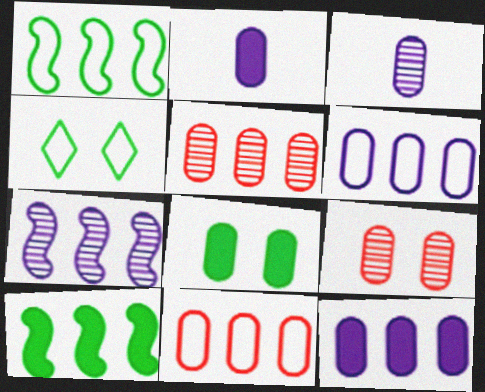[[3, 8, 11]]